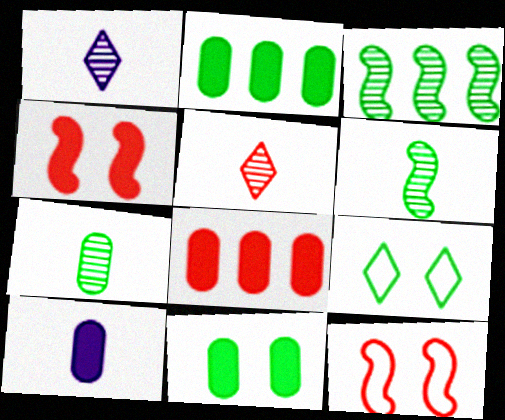[[1, 2, 12], 
[2, 6, 9], 
[5, 8, 12], 
[8, 10, 11]]